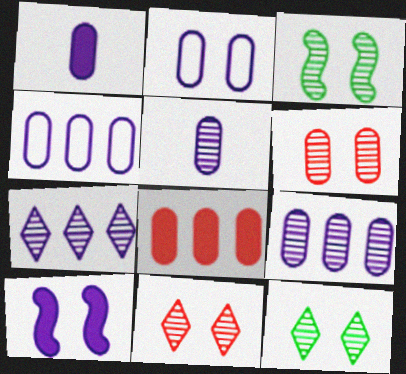[[1, 2, 9]]